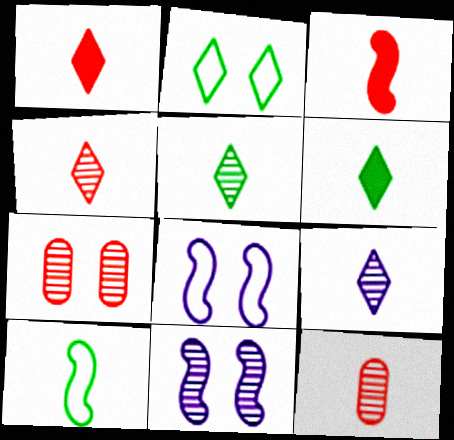[[4, 5, 9]]